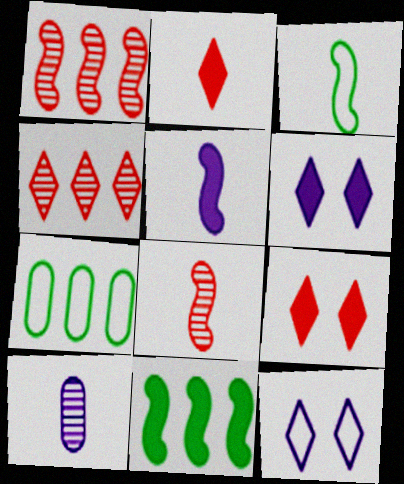[[2, 3, 10], 
[3, 5, 8], 
[6, 7, 8]]